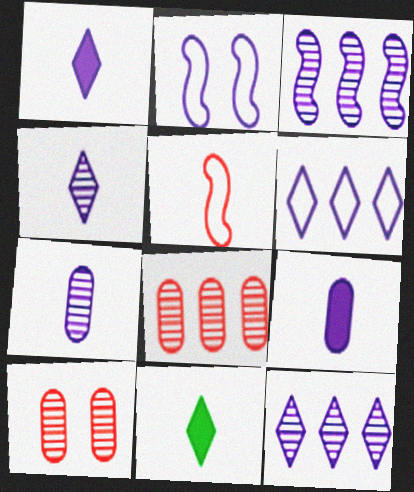[[2, 8, 11], 
[2, 9, 12], 
[5, 7, 11]]